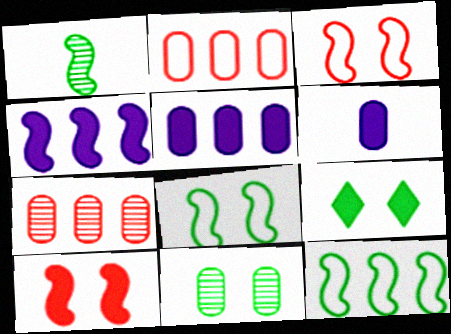[[1, 3, 4], 
[2, 6, 11], 
[8, 9, 11]]